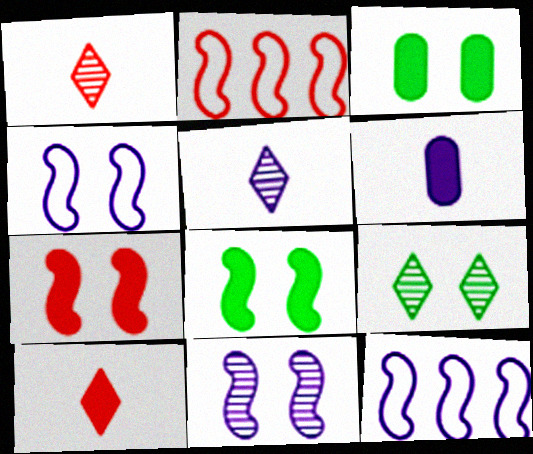[[1, 3, 12], 
[2, 3, 5], 
[2, 6, 9]]